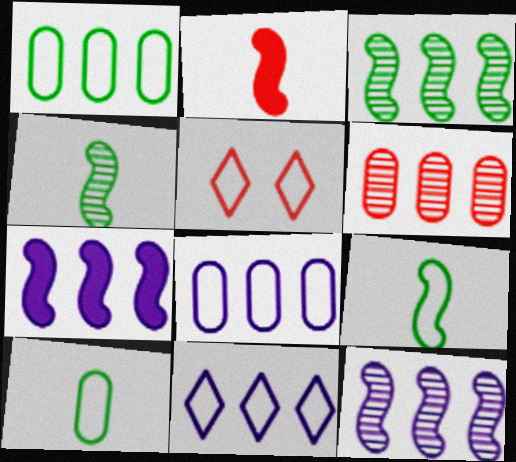[[2, 5, 6], 
[5, 8, 9]]